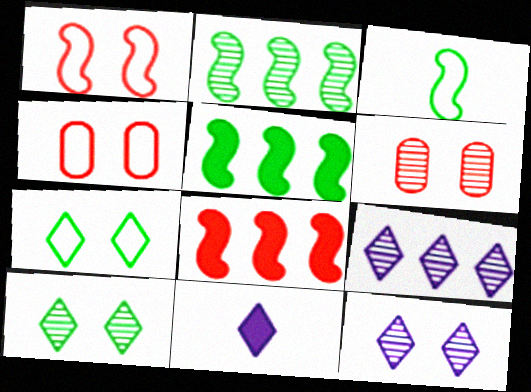[[2, 4, 11]]